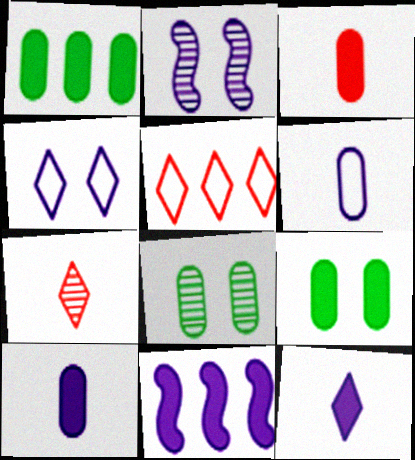[]